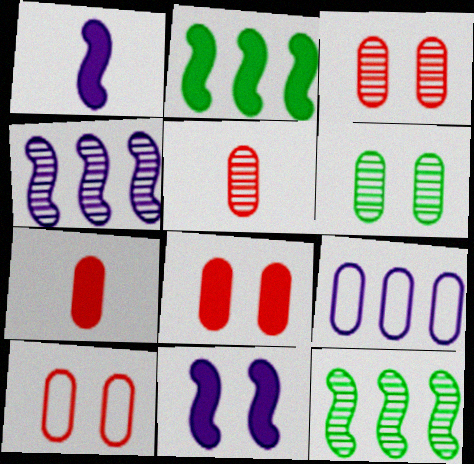[[3, 8, 10], 
[6, 7, 9]]